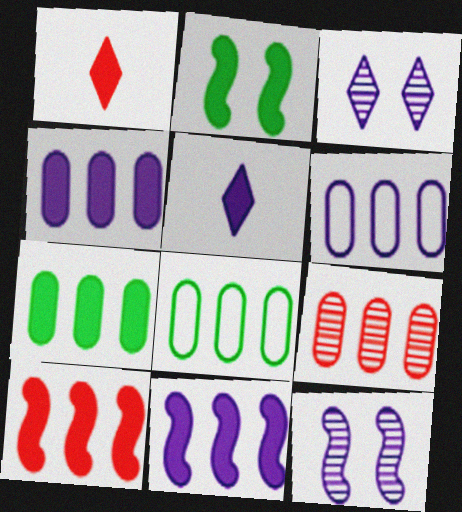[[1, 2, 4], 
[1, 8, 12], 
[4, 8, 9], 
[5, 6, 12], 
[6, 7, 9]]